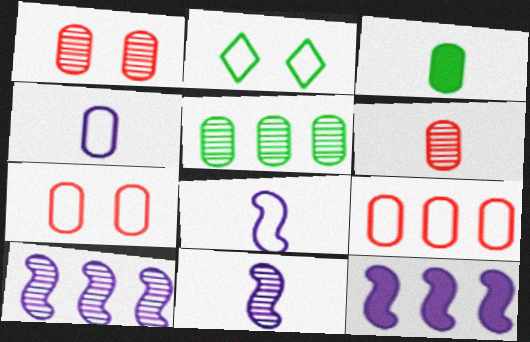[[2, 6, 12], 
[2, 8, 9], 
[3, 4, 6]]